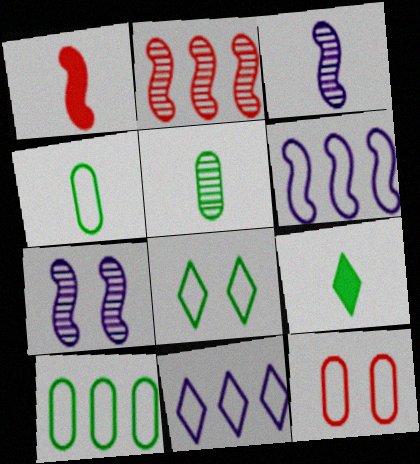[]